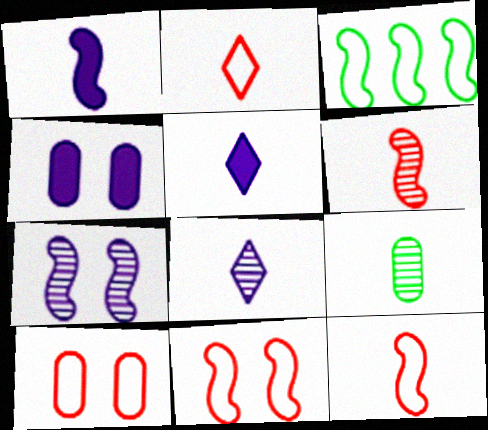[[1, 2, 9], 
[5, 9, 12], 
[6, 8, 9]]